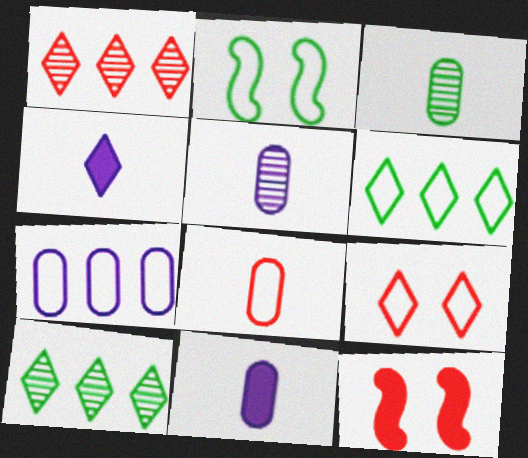[[1, 2, 11], 
[1, 8, 12], 
[3, 8, 11], 
[4, 9, 10], 
[5, 6, 12]]